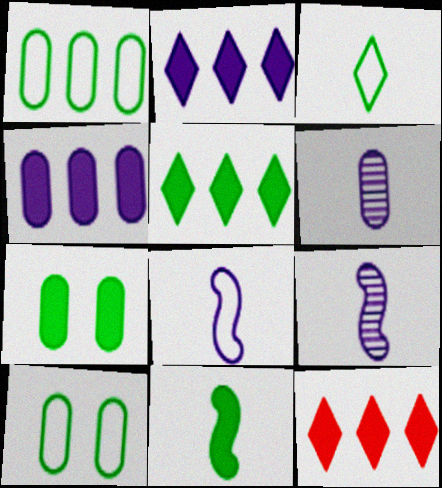[[2, 5, 12], 
[5, 7, 11], 
[9, 10, 12]]